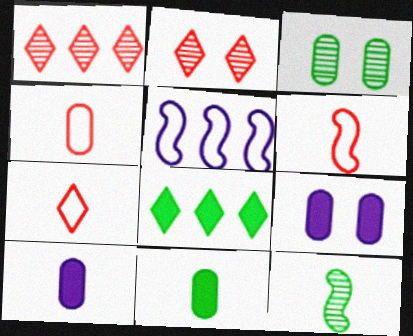[[2, 5, 11], 
[4, 6, 7], 
[7, 10, 12]]